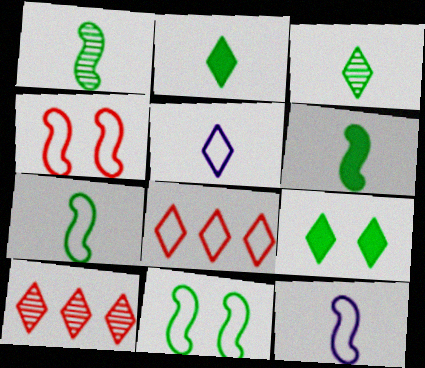[[1, 6, 7], 
[5, 9, 10]]